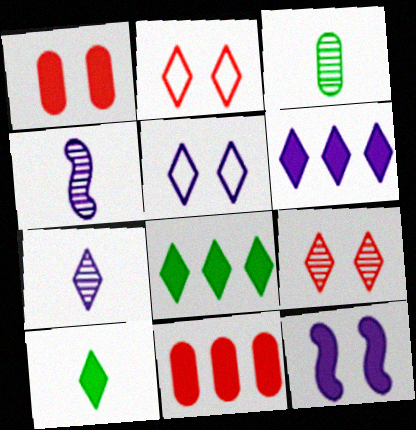[[2, 7, 8], 
[5, 6, 7], 
[10, 11, 12]]